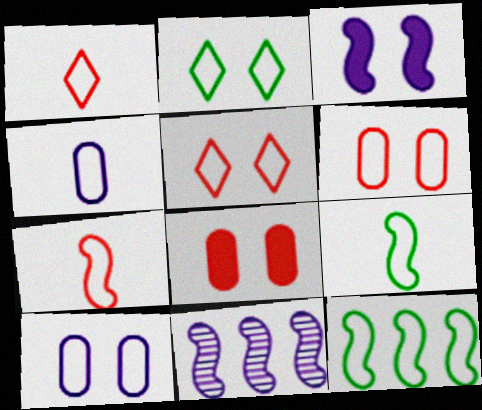[[1, 4, 9], 
[1, 10, 12], 
[4, 5, 12]]